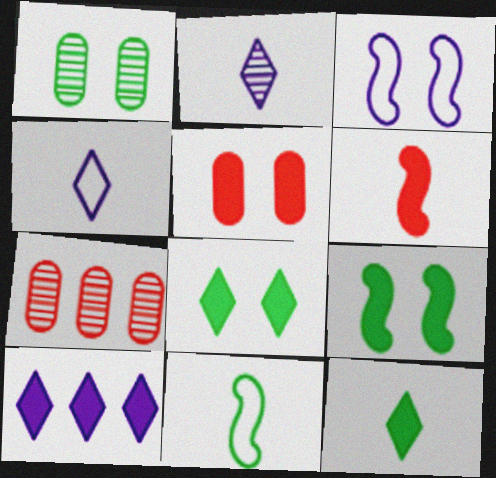[[3, 7, 12], 
[4, 7, 9]]